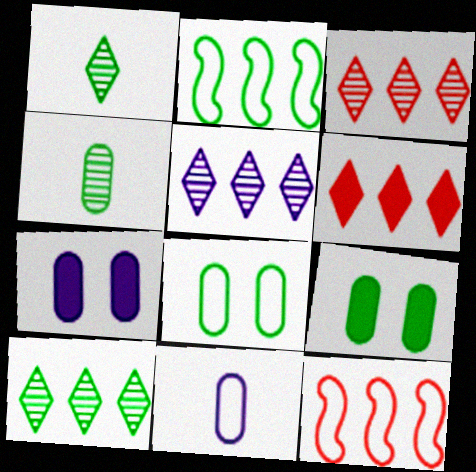[[1, 2, 9], 
[1, 7, 12], 
[3, 5, 10]]